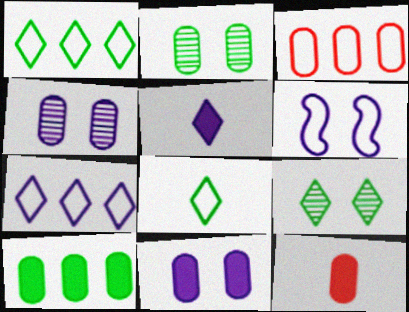[[3, 6, 8], 
[10, 11, 12]]